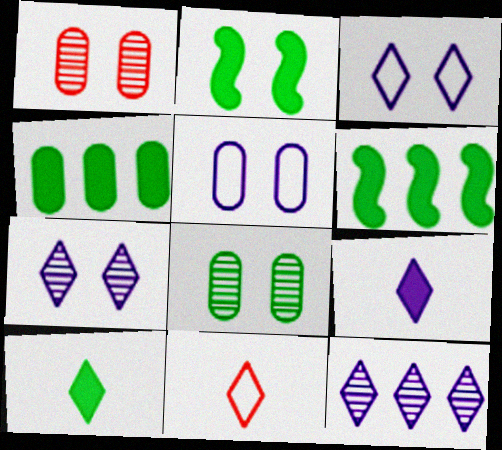[[1, 2, 3], 
[2, 4, 10], 
[3, 9, 12]]